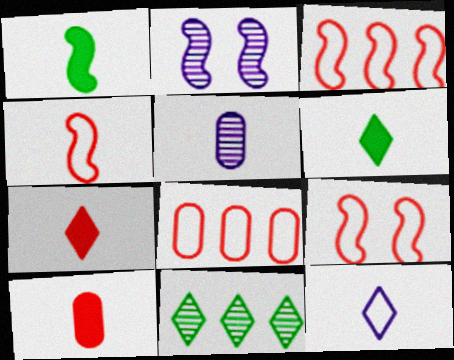[[1, 2, 3], 
[2, 6, 8], 
[3, 4, 9], 
[4, 5, 6]]